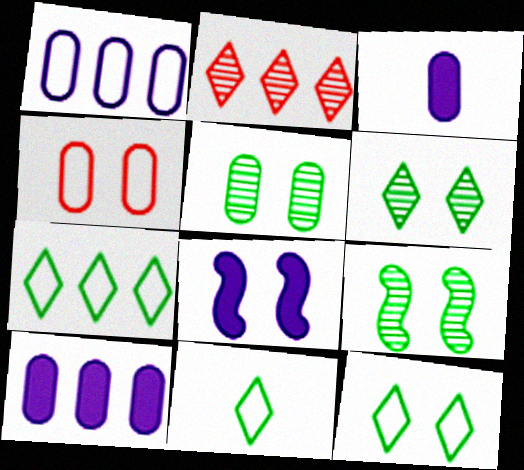[[4, 6, 8], 
[5, 6, 9], 
[7, 11, 12]]